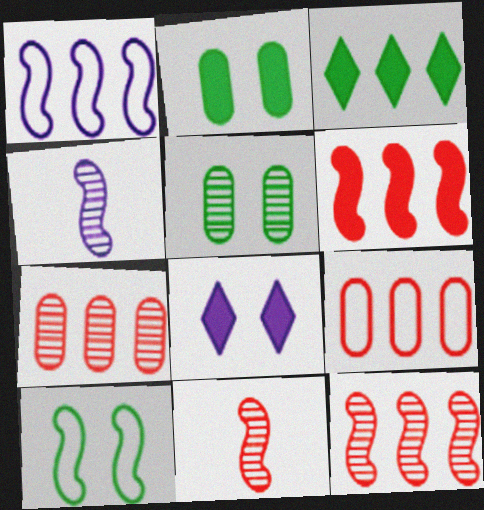[[1, 3, 7], 
[4, 6, 10]]